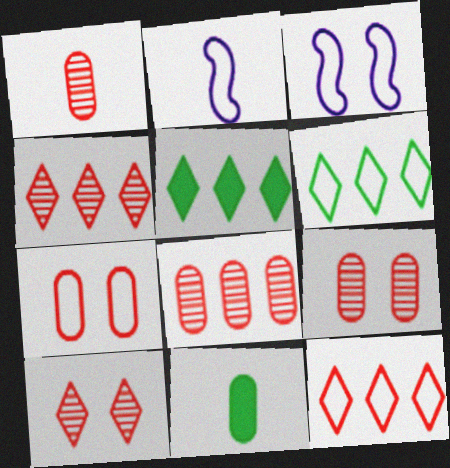[[1, 3, 5], 
[1, 8, 9], 
[2, 5, 9], 
[2, 6, 7], 
[3, 4, 11]]